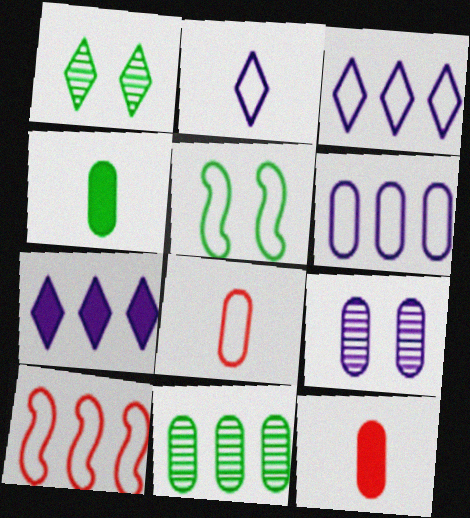[[3, 5, 8], 
[7, 10, 11]]